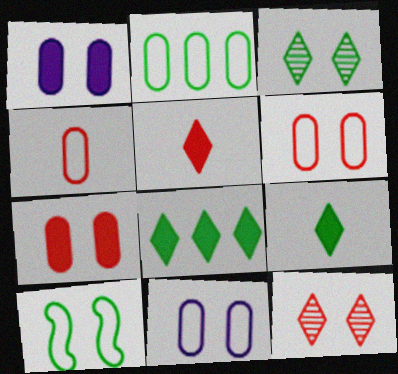[[1, 10, 12], 
[2, 4, 11]]